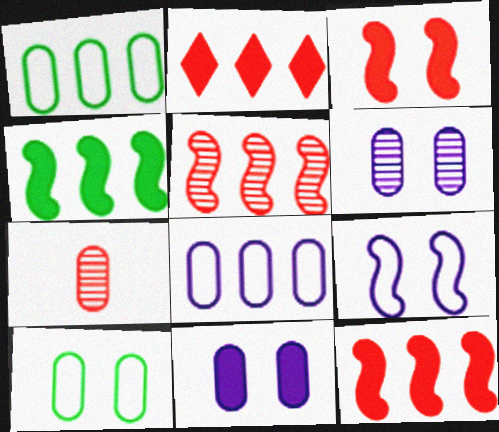[[1, 7, 11]]